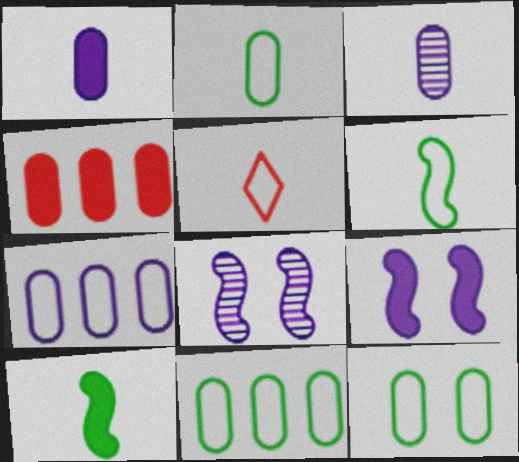[[2, 11, 12], 
[3, 4, 12], 
[3, 5, 10]]